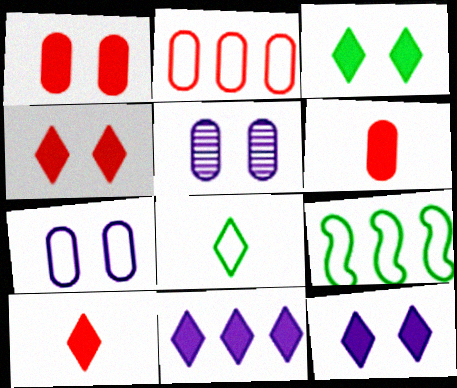[[3, 4, 12], 
[3, 10, 11], 
[5, 9, 10]]